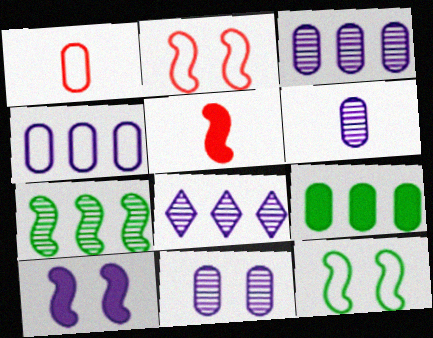[[1, 9, 11], 
[3, 6, 11]]